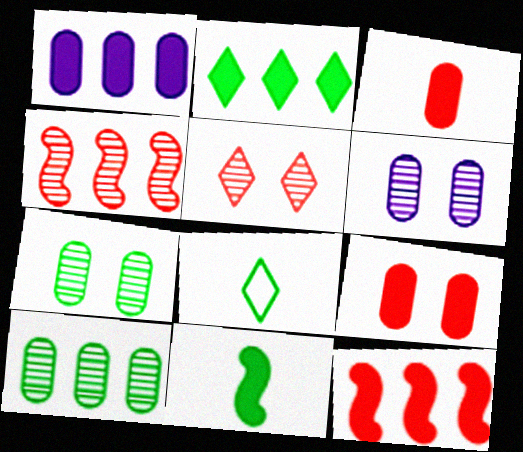[[1, 2, 12], 
[6, 8, 12]]